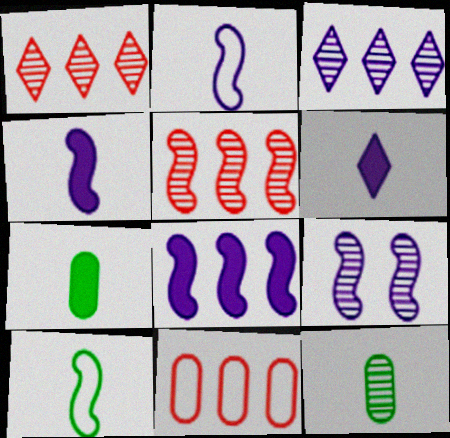[[1, 9, 12], 
[2, 8, 9]]